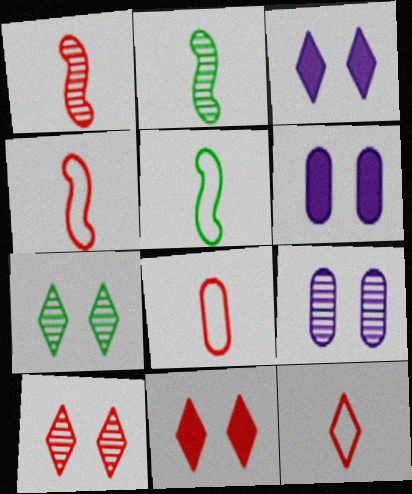[[4, 8, 12]]